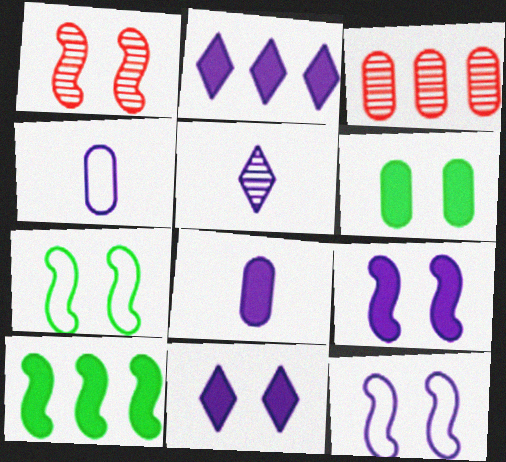[[1, 7, 9], 
[2, 8, 9], 
[3, 4, 6]]